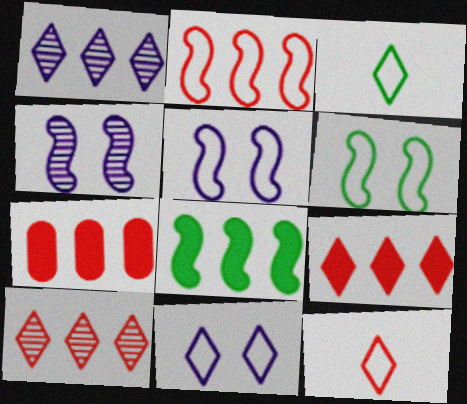[[2, 7, 10], 
[3, 4, 7]]